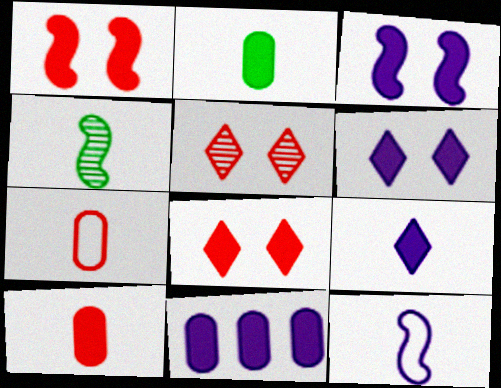[[3, 9, 11], 
[4, 7, 9]]